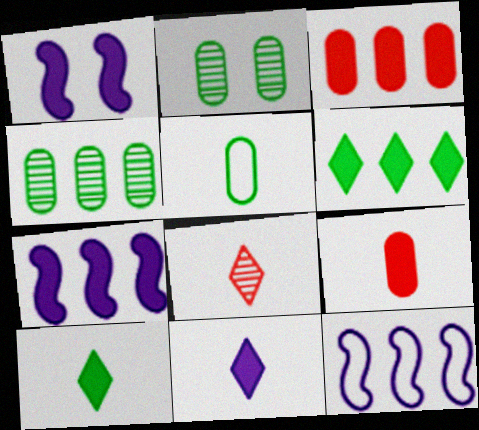[[1, 3, 10], 
[1, 6, 9], 
[3, 6, 7]]